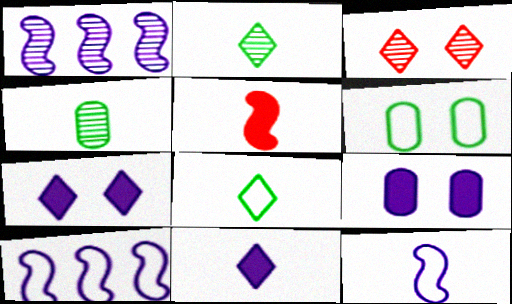[[1, 3, 4]]